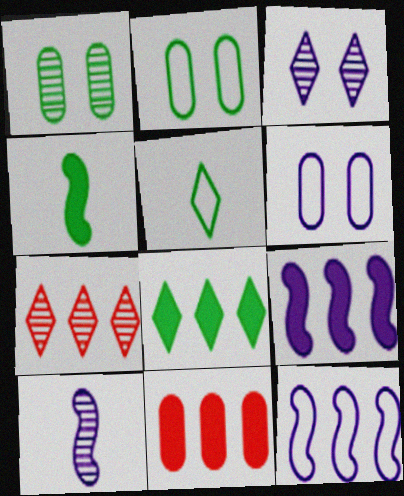[[1, 7, 10], 
[4, 6, 7], 
[8, 9, 11]]